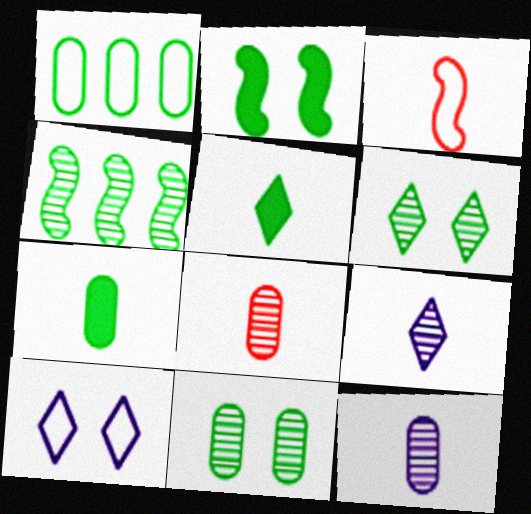[[1, 3, 10], 
[1, 7, 11], 
[3, 5, 12], 
[3, 7, 9]]